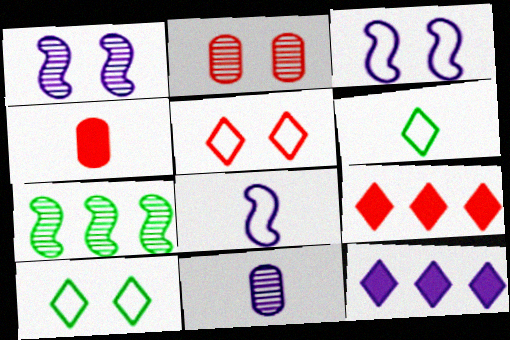[[3, 11, 12]]